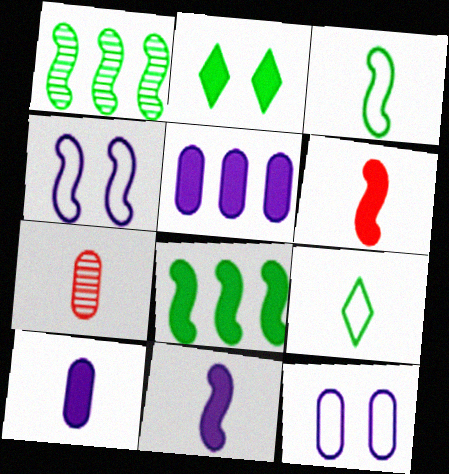[[1, 4, 6], 
[2, 5, 6], 
[7, 9, 11]]